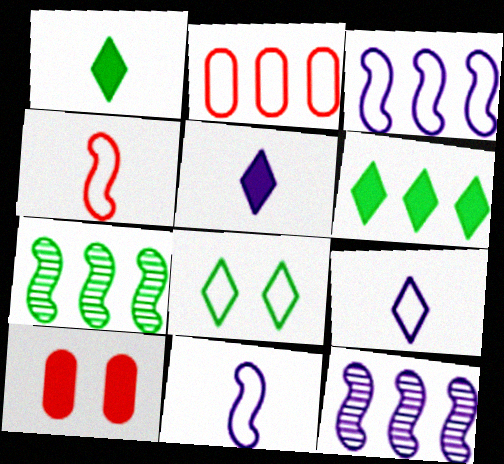[[2, 6, 12], 
[2, 8, 11], 
[7, 9, 10]]